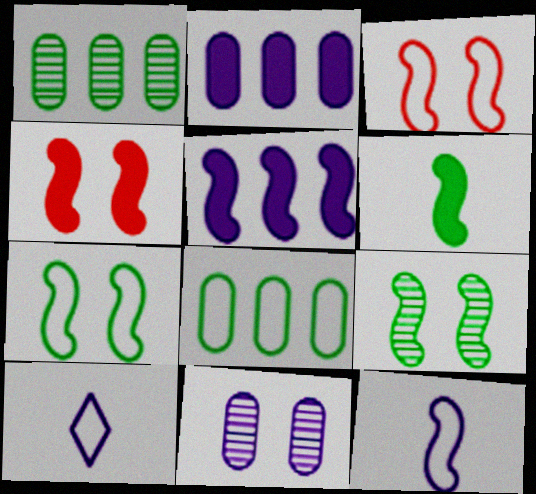[[1, 4, 10], 
[3, 8, 10], 
[4, 5, 6], 
[5, 10, 11]]